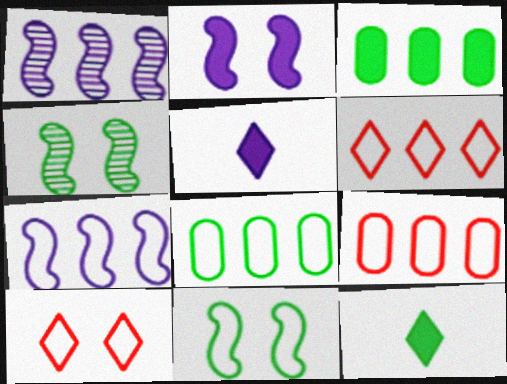[[1, 3, 6], 
[4, 5, 9], 
[4, 8, 12], 
[6, 7, 8]]